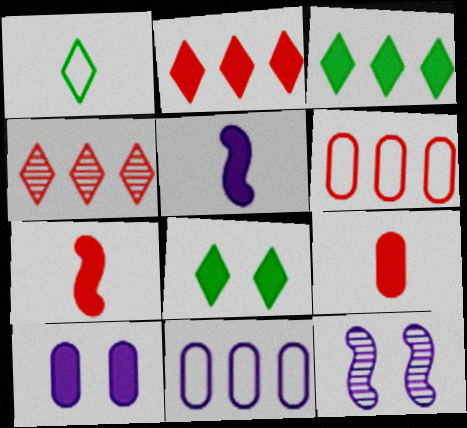[[3, 7, 10]]